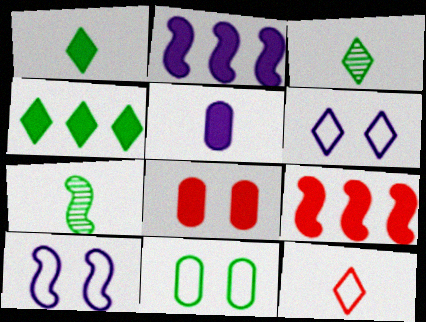[[1, 2, 8], 
[4, 7, 11], 
[5, 7, 12], 
[7, 9, 10]]